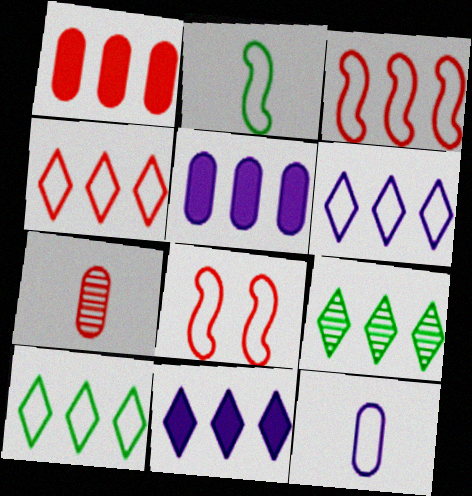[[3, 5, 9], 
[4, 6, 10], 
[4, 9, 11], 
[8, 10, 12]]